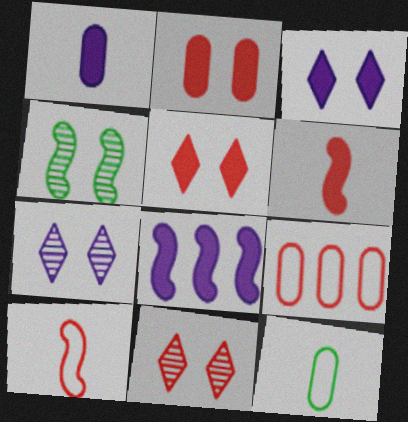[[1, 3, 8], 
[4, 8, 10], 
[6, 9, 11], 
[8, 11, 12]]